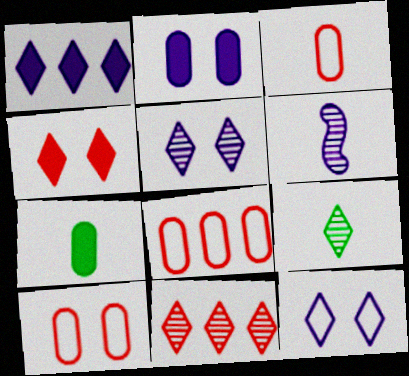[[3, 8, 10], 
[5, 9, 11]]